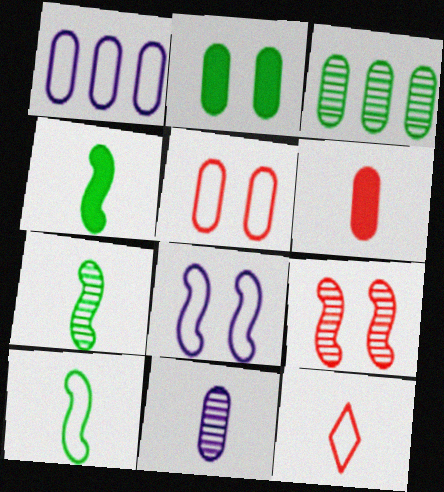[[4, 7, 10], 
[4, 11, 12]]